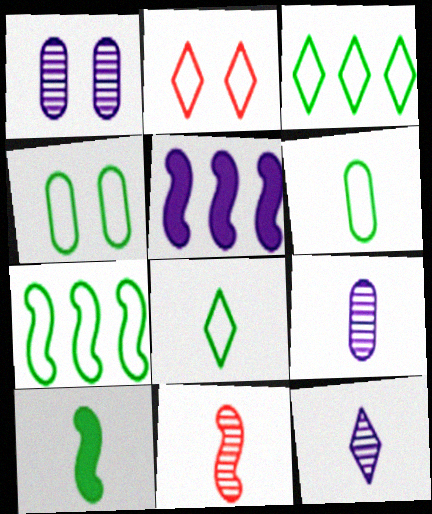[[4, 7, 8]]